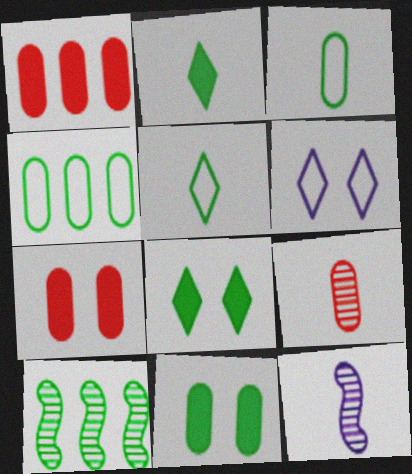[[3, 8, 10], 
[5, 10, 11]]